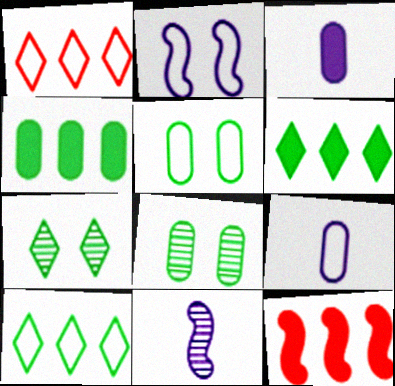[[7, 9, 12]]